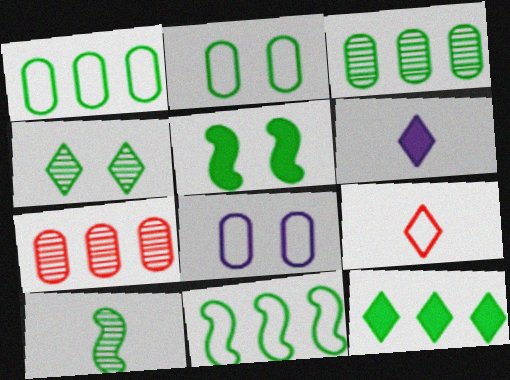[[2, 4, 5], 
[2, 10, 12], 
[3, 4, 10], 
[3, 11, 12], 
[5, 10, 11], 
[8, 9, 11]]